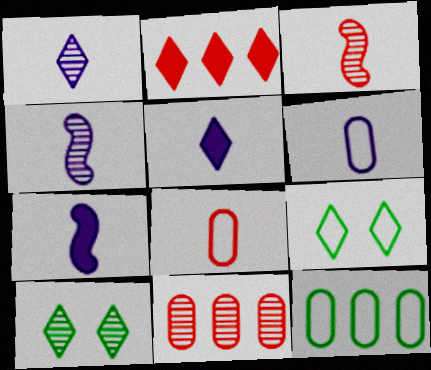[[1, 2, 9], 
[1, 6, 7], 
[4, 5, 6], 
[4, 10, 11], 
[7, 9, 11]]